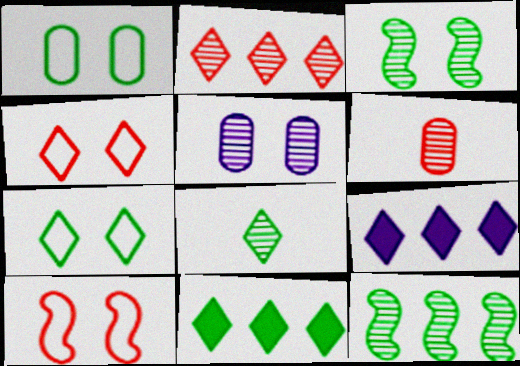[[4, 8, 9], 
[7, 8, 11]]